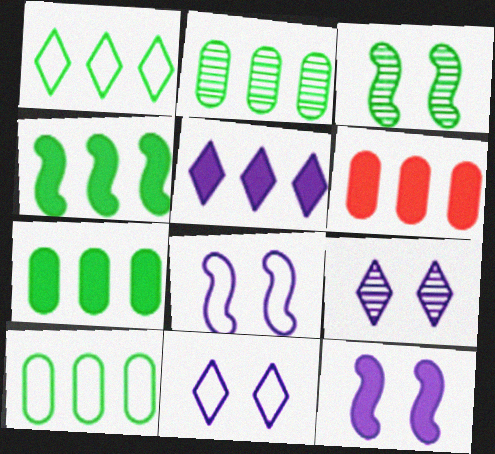[[1, 2, 4], 
[2, 7, 10], 
[4, 5, 6]]